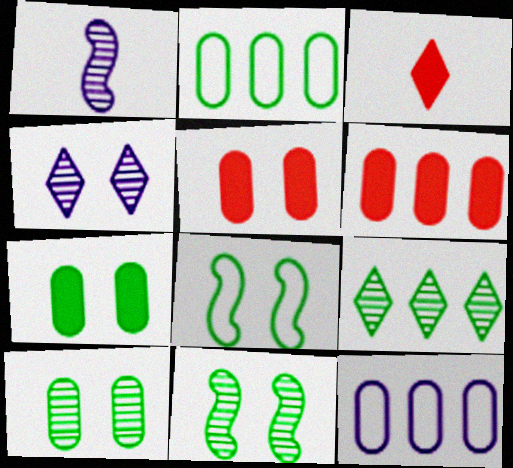[[3, 11, 12], 
[4, 5, 8]]